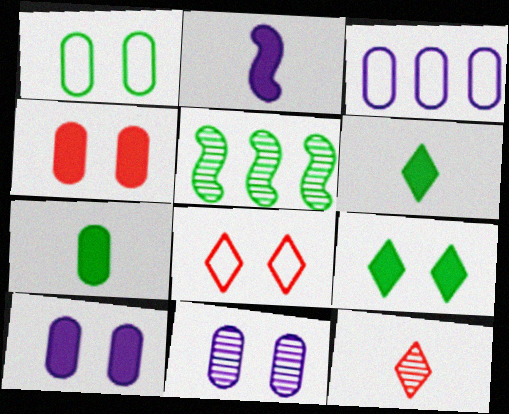[[1, 4, 11], 
[1, 5, 6], 
[5, 11, 12]]